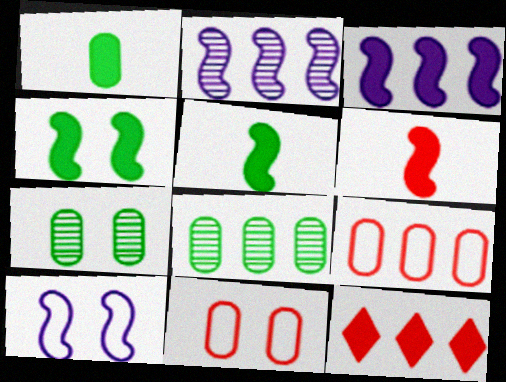[[3, 4, 6]]